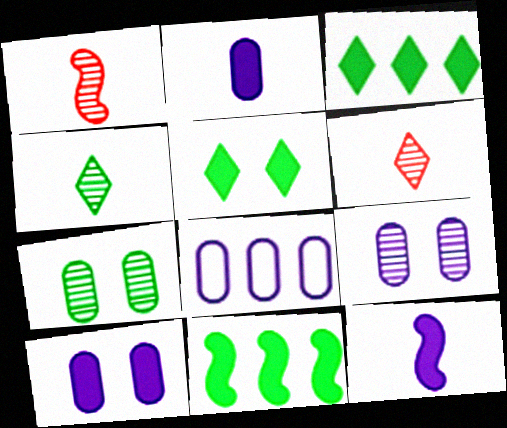[[1, 5, 8], 
[2, 8, 9]]